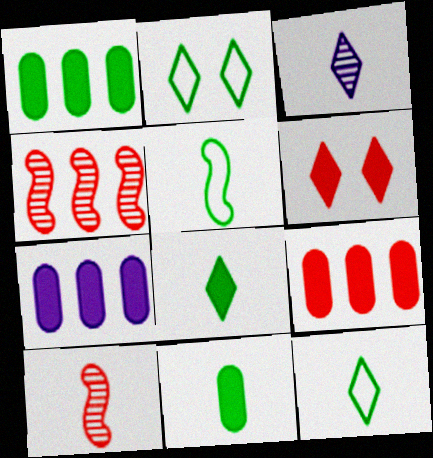[[1, 7, 9], 
[2, 7, 10]]